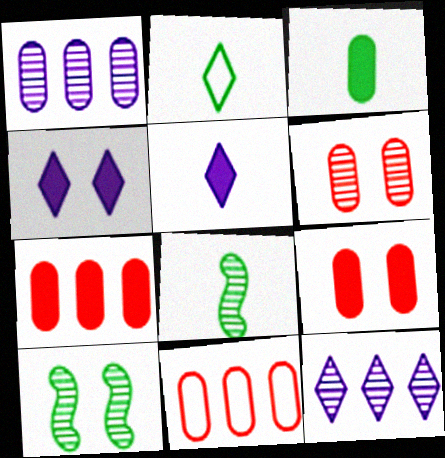[[2, 3, 8], 
[4, 8, 11], 
[5, 10, 11], 
[6, 8, 12]]